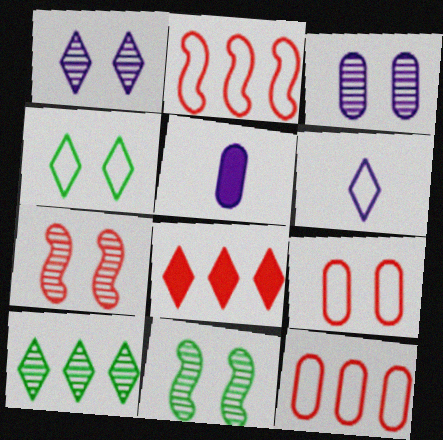[]